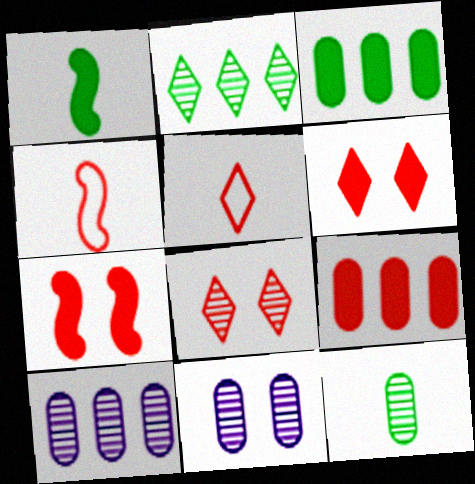[[4, 8, 9]]